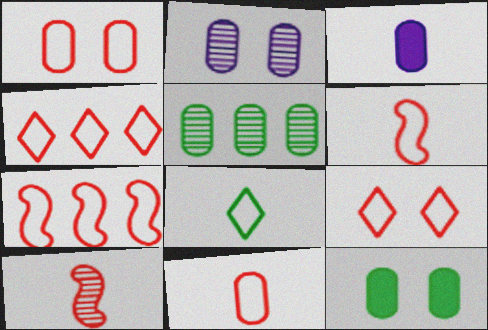[[1, 2, 12], 
[1, 3, 5], 
[1, 4, 6], 
[3, 8, 10], 
[7, 9, 11]]